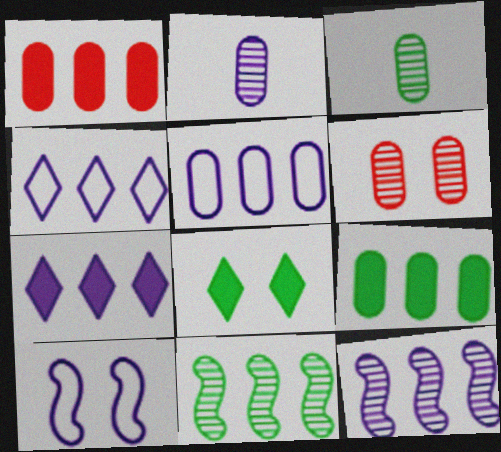[[1, 4, 11], 
[2, 7, 10], 
[5, 7, 12], 
[6, 8, 10]]